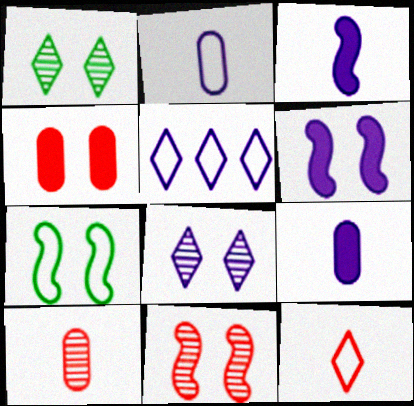[[4, 7, 8], 
[6, 7, 11]]